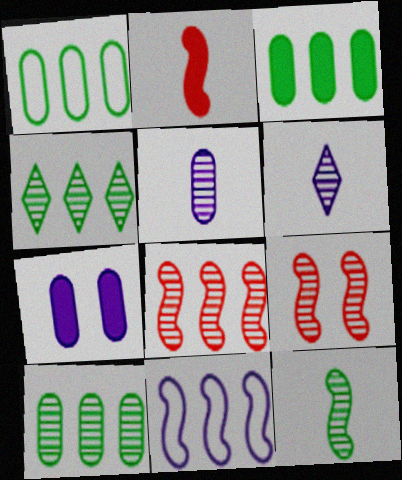[[1, 3, 10], 
[4, 5, 9], 
[6, 7, 11], 
[6, 9, 10]]